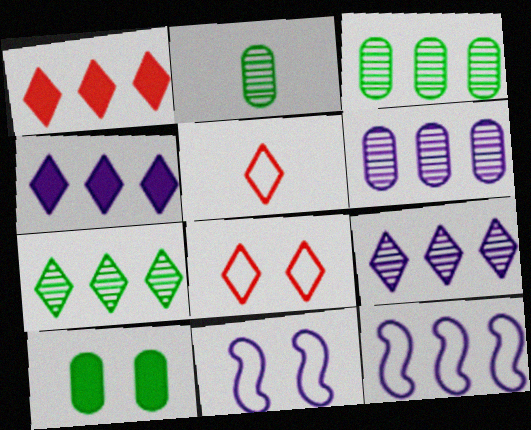[[1, 2, 11], 
[1, 3, 12], 
[4, 6, 12]]